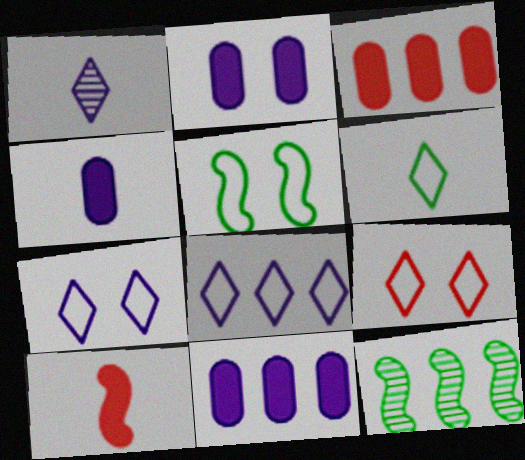[[1, 3, 5], 
[2, 4, 11], 
[3, 8, 12], 
[4, 9, 12], 
[6, 8, 9]]